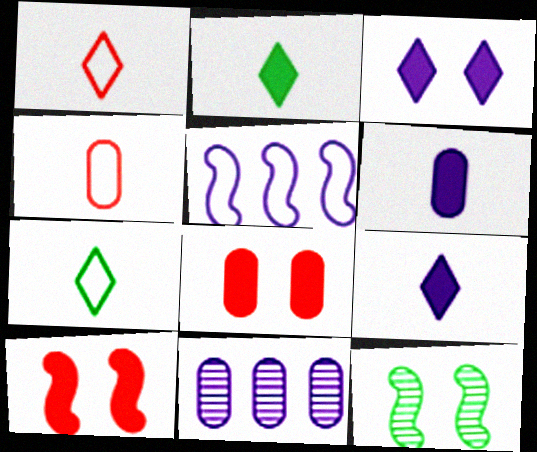[[7, 10, 11]]